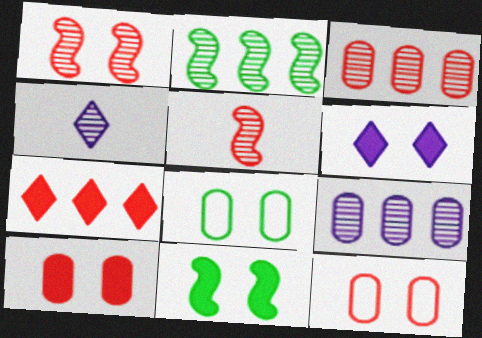[[1, 6, 8], 
[5, 7, 12], 
[6, 10, 11]]